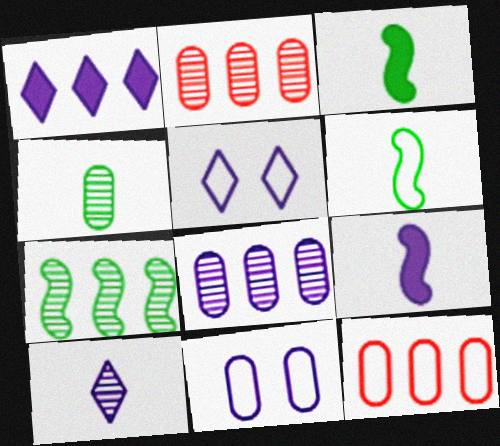[[1, 5, 10], 
[1, 7, 12], 
[2, 3, 5], 
[5, 6, 12], 
[5, 8, 9]]